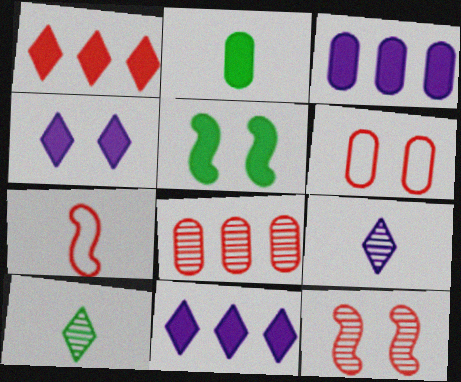[[2, 7, 9]]